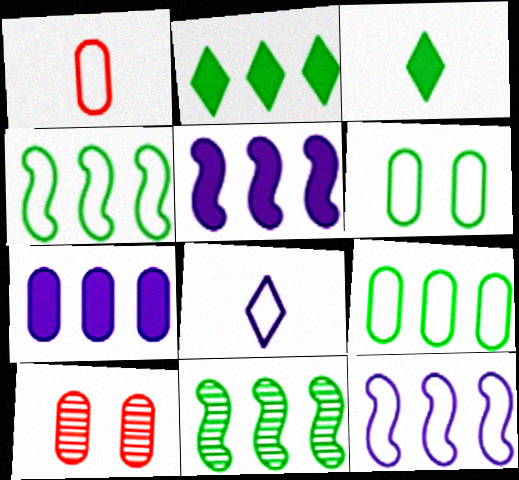[[2, 9, 11], 
[3, 6, 11], 
[3, 10, 12]]